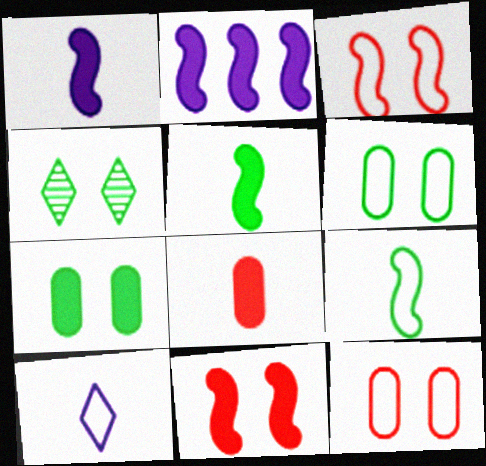[[2, 5, 11]]